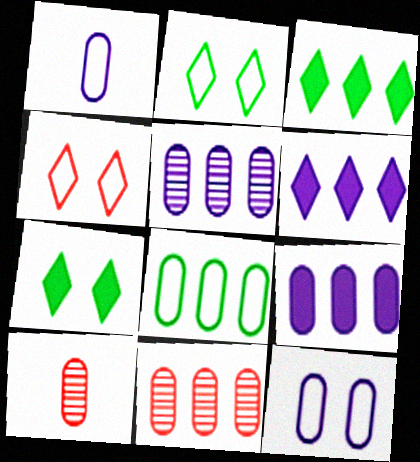[[8, 9, 11]]